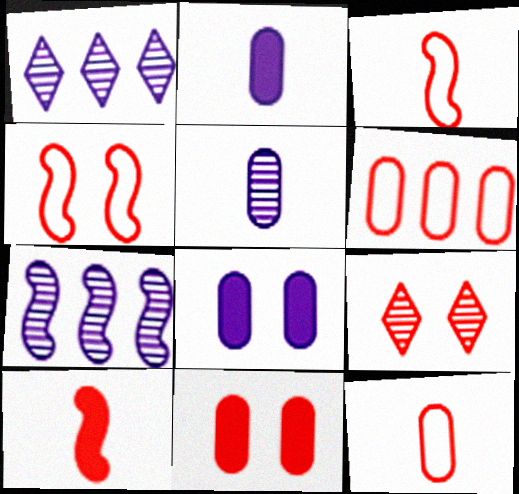[[4, 9, 11], 
[6, 9, 10]]